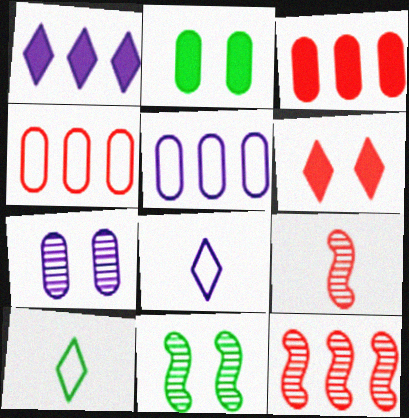[[2, 8, 12], 
[3, 8, 11], 
[4, 6, 9]]